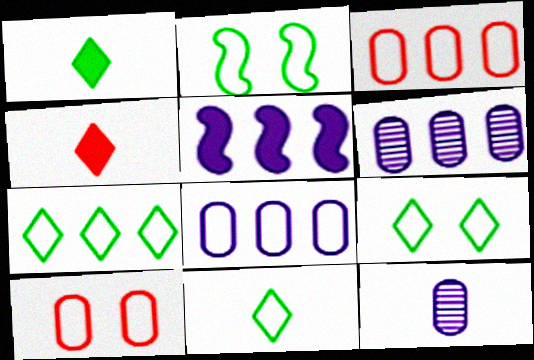[[2, 4, 6], 
[7, 9, 11]]